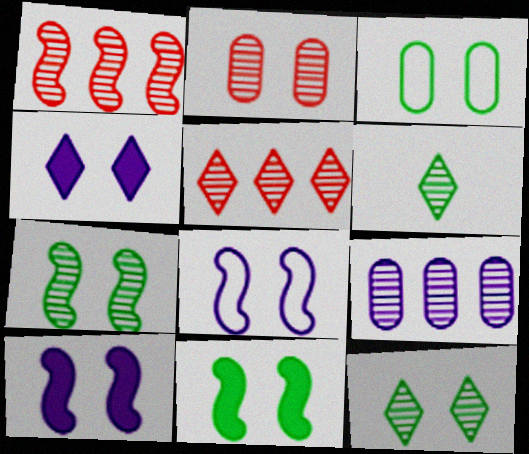[[3, 11, 12]]